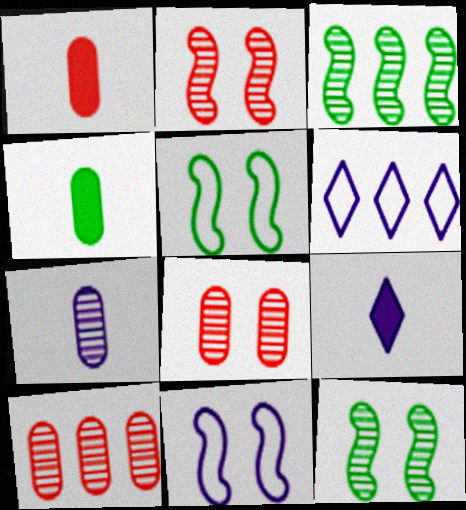[[1, 6, 12], 
[2, 4, 6], 
[5, 9, 10]]